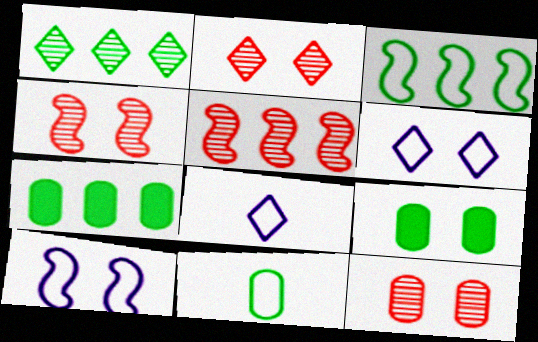[[1, 3, 7], 
[2, 4, 12], 
[2, 9, 10], 
[4, 6, 9], 
[4, 7, 8], 
[5, 8, 9]]